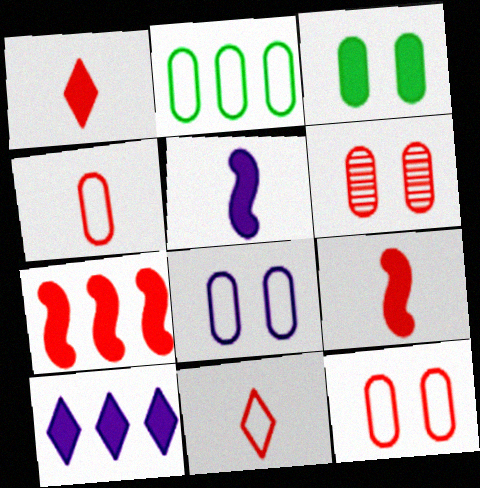[[2, 4, 8], 
[3, 6, 8], 
[3, 9, 10], 
[6, 7, 11]]